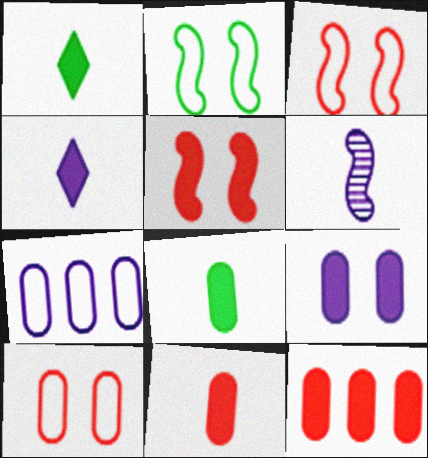[[8, 9, 12]]